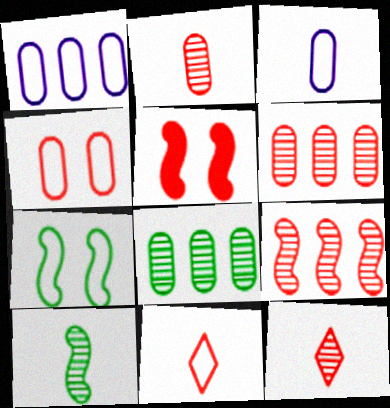[[1, 7, 11], 
[5, 6, 11]]